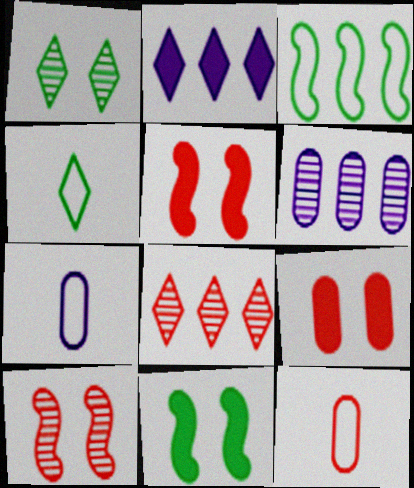[[4, 5, 6], 
[5, 8, 12], 
[7, 8, 11]]